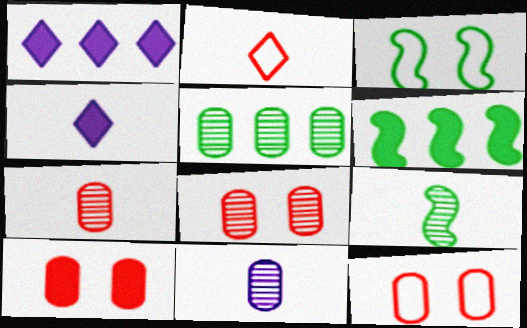[[1, 3, 7], 
[1, 9, 12], 
[3, 6, 9], 
[4, 6, 10], 
[5, 8, 11], 
[8, 10, 12]]